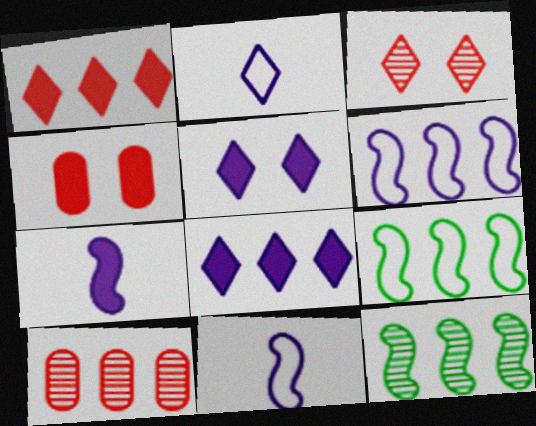[[2, 4, 12], 
[8, 9, 10]]